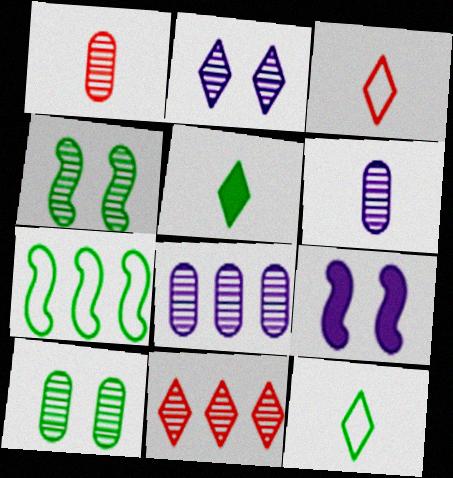[[1, 8, 10], 
[4, 6, 11], 
[5, 7, 10]]